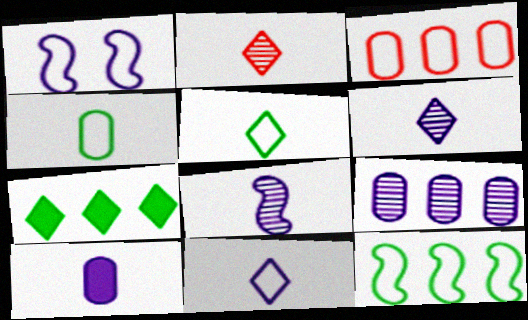[[1, 3, 5], 
[8, 10, 11]]